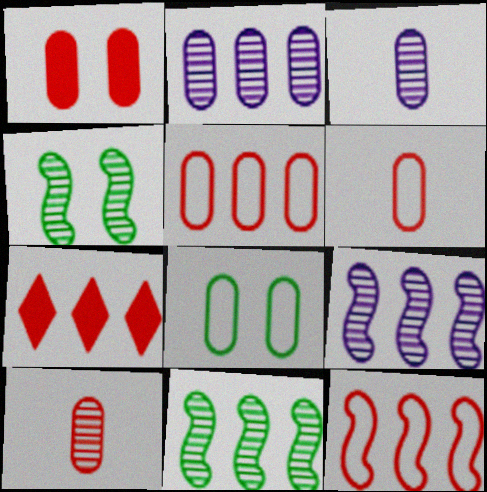[[1, 5, 10]]